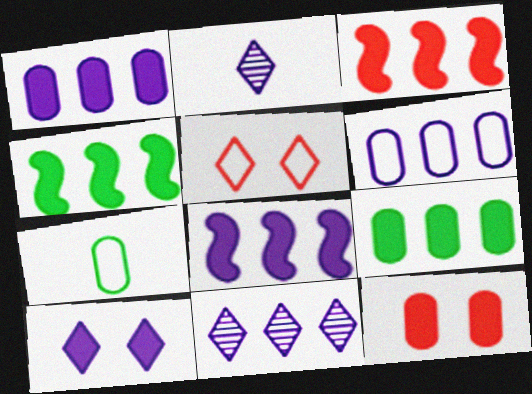[[3, 4, 8], 
[6, 8, 11]]